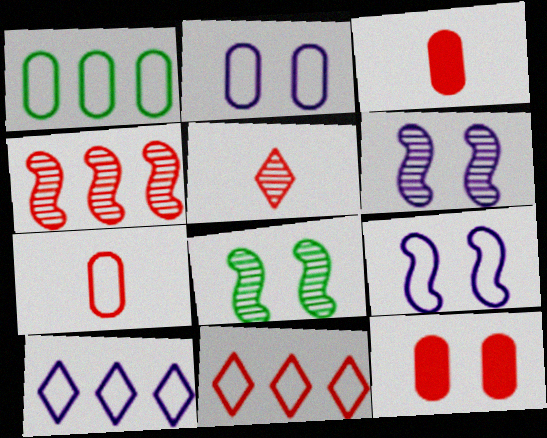[[1, 2, 7], 
[3, 8, 10]]